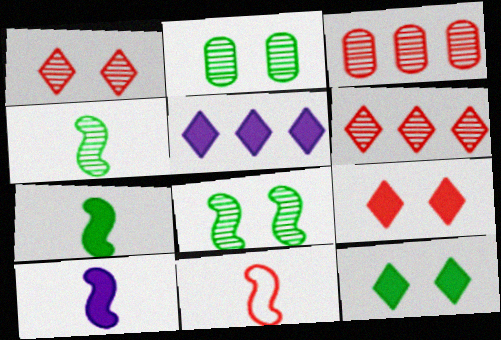[[2, 5, 11], 
[3, 9, 11], 
[4, 10, 11]]